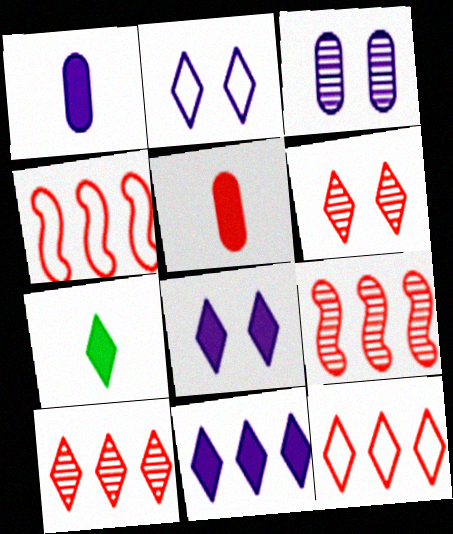[[2, 7, 10], 
[3, 4, 7], 
[4, 5, 6]]